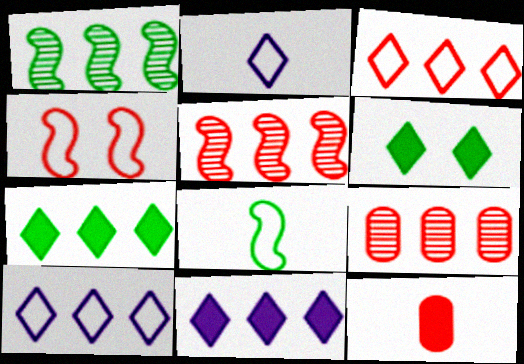[]